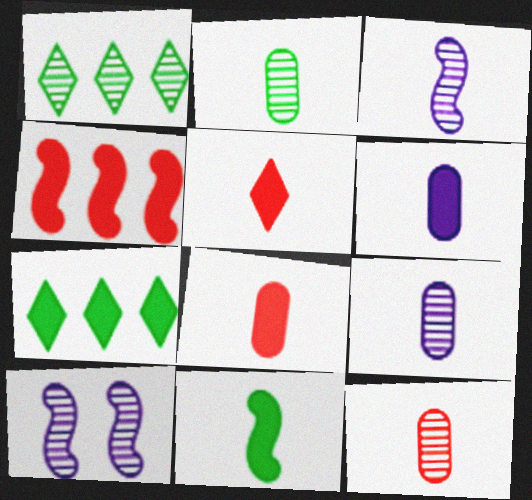[[1, 10, 12], 
[2, 9, 12], 
[5, 6, 11]]